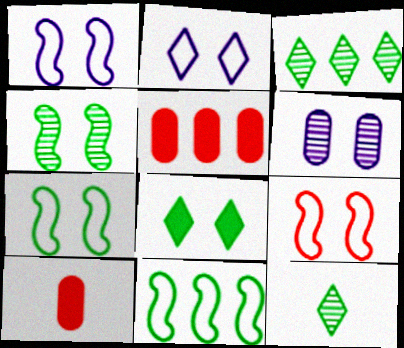[[1, 3, 10], 
[1, 5, 12], 
[1, 7, 9], 
[6, 8, 9]]